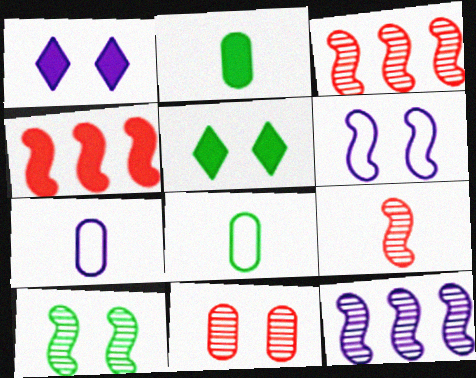[[1, 2, 4], 
[1, 3, 8], 
[1, 7, 12], 
[3, 5, 7], 
[5, 6, 11], 
[9, 10, 12]]